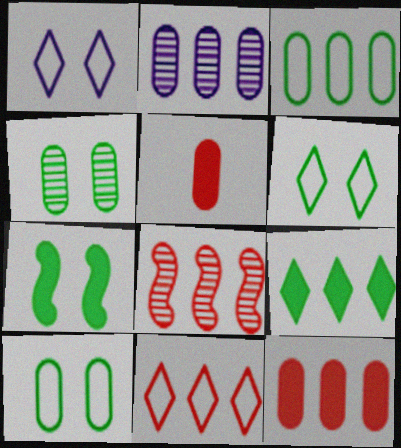[[2, 3, 12], 
[2, 5, 10], 
[4, 6, 7], 
[8, 11, 12]]